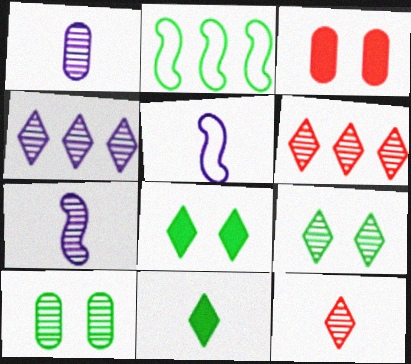[[2, 10, 11], 
[4, 9, 12], 
[6, 7, 10]]